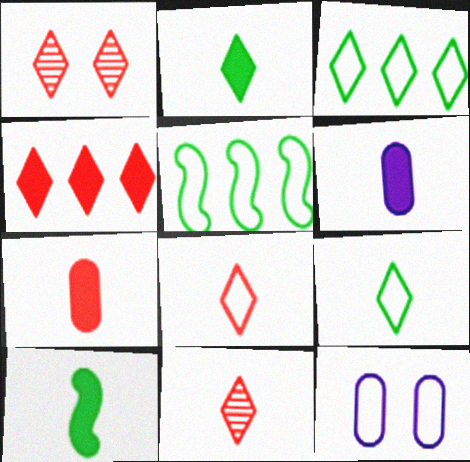[[1, 4, 8], 
[1, 5, 6], 
[5, 8, 12]]